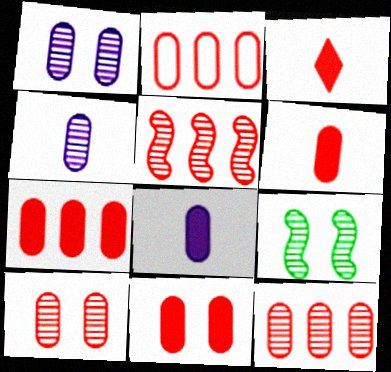[[2, 6, 10], 
[2, 7, 12], 
[6, 7, 11]]